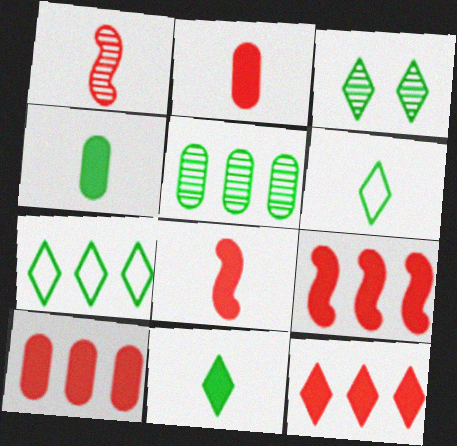[[3, 7, 11], 
[9, 10, 12]]